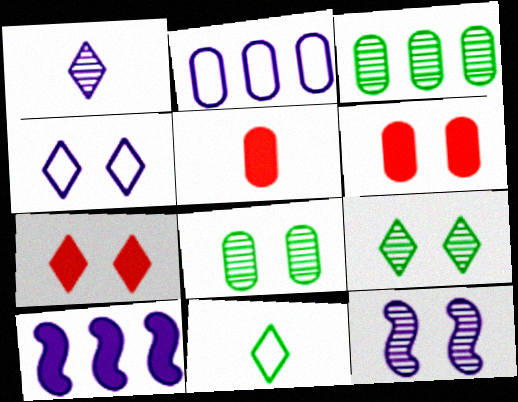[[2, 5, 8], 
[4, 7, 9]]